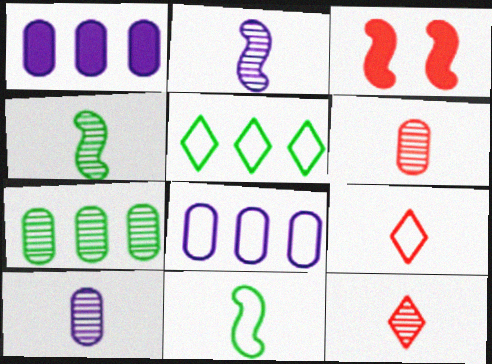[[3, 5, 10], 
[4, 10, 12]]